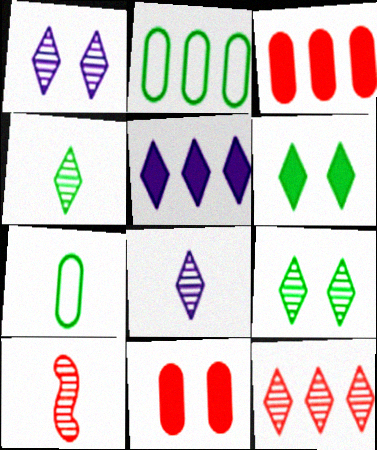[[1, 4, 12], 
[8, 9, 12]]